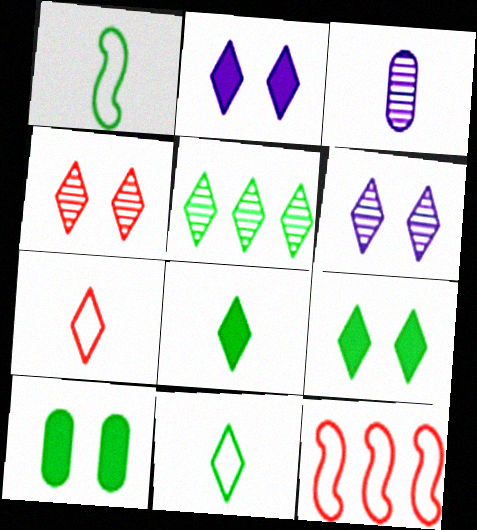[[1, 5, 10], 
[2, 5, 7], 
[3, 9, 12], 
[5, 9, 11]]